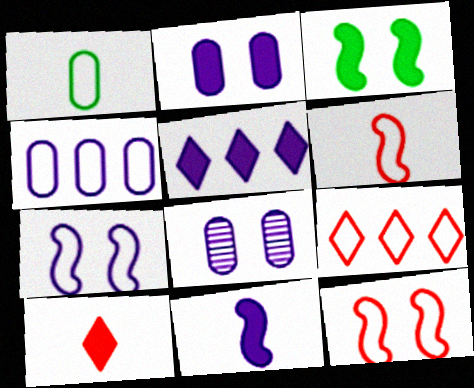[[1, 7, 9], 
[2, 5, 11]]